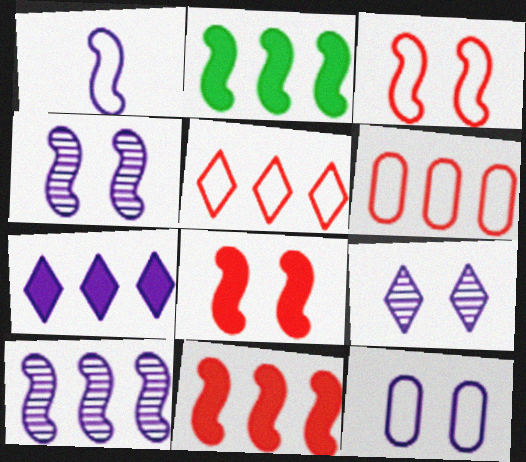[]